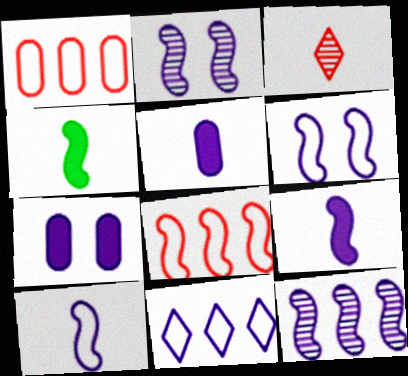[[2, 4, 8], 
[2, 5, 11], 
[6, 9, 12]]